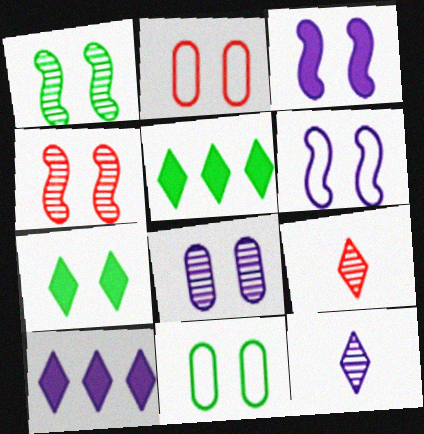[[1, 7, 11]]